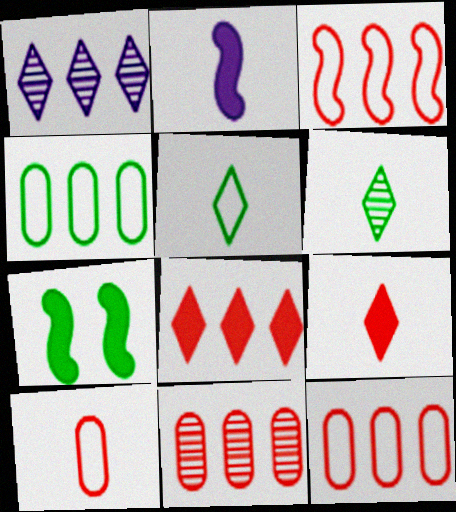[[1, 7, 10], 
[2, 6, 10], 
[3, 8, 11], 
[4, 6, 7]]